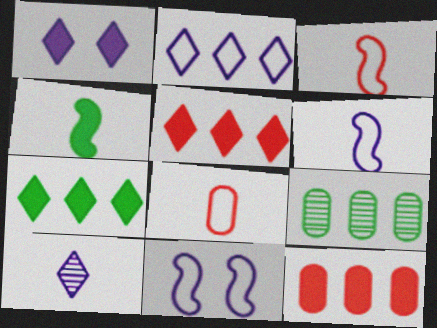[[1, 2, 10], 
[1, 3, 9], 
[1, 4, 12], 
[4, 8, 10]]